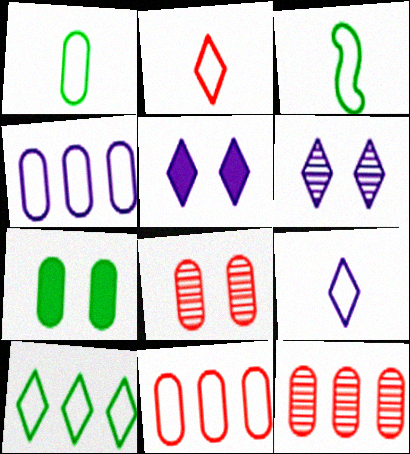[[3, 5, 12]]